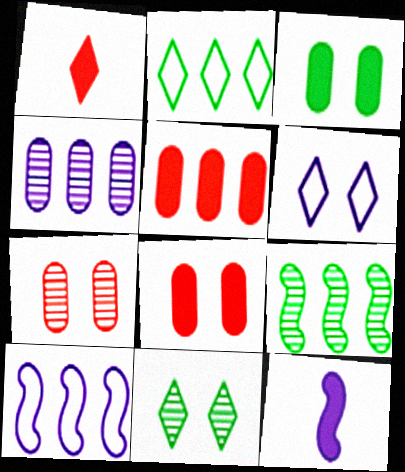[[2, 7, 12], 
[4, 6, 12]]